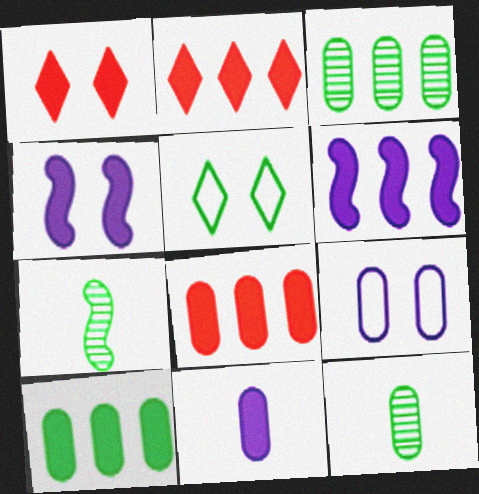[[2, 6, 10], 
[2, 7, 9], 
[5, 7, 10], 
[8, 9, 12]]